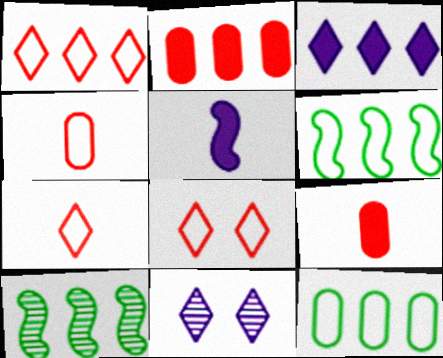[[1, 7, 8], 
[6, 9, 11]]